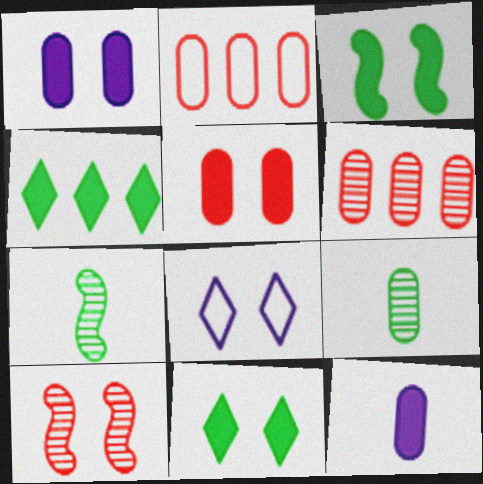[[1, 2, 9]]